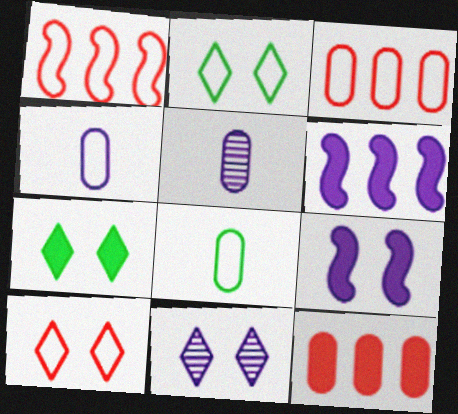[[1, 2, 4], 
[1, 5, 7], 
[4, 6, 11], 
[7, 10, 11]]